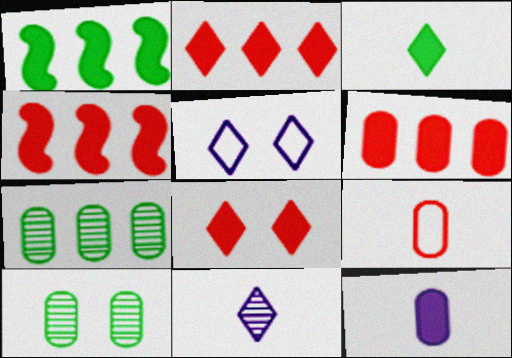[[1, 8, 12], 
[2, 4, 6]]